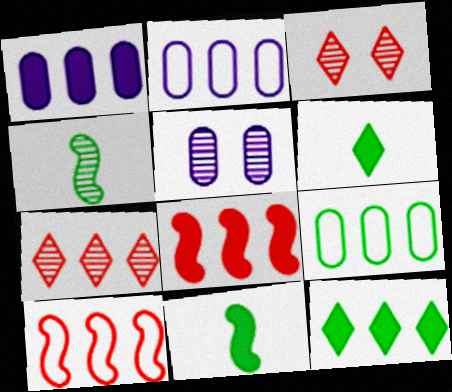[[1, 8, 12], 
[2, 3, 11], 
[4, 5, 7], 
[5, 6, 10]]